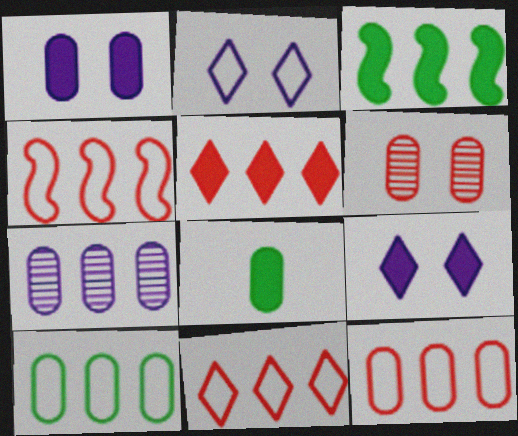[[3, 7, 11], 
[4, 11, 12]]